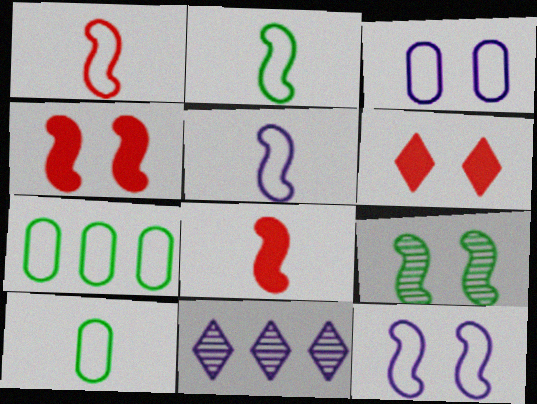[[1, 2, 5], 
[3, 6, 9], 
[4, 9, 12], 
[4, 10, 11]]